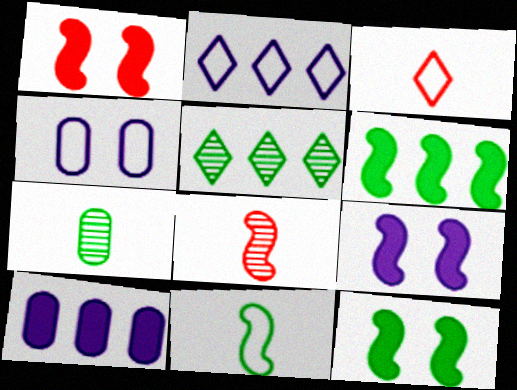[[1, 2, 7], 
[1, 9, 12]]